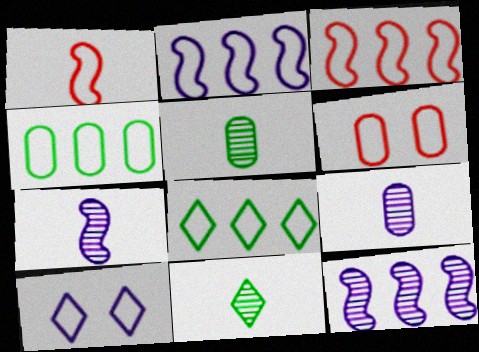[[1, 4, 10]]